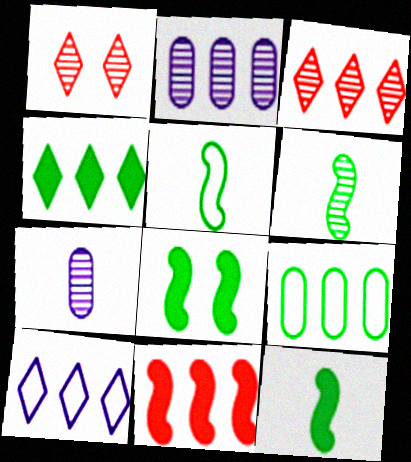[[1, 2, 6], 
[3, 4, 10], 
[5, 6, 12]]